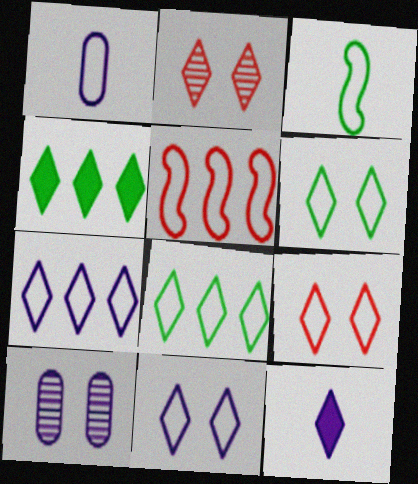[[1, 5, 6], 
[2, 8, 12], 
[6, 9, 11]]